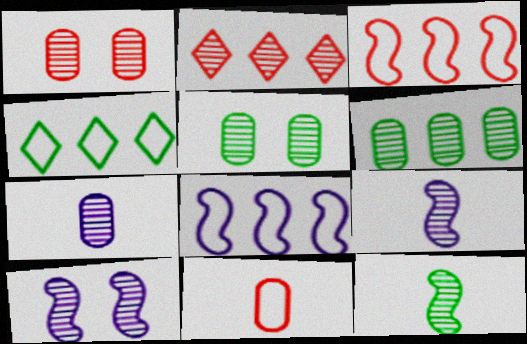[[1, 6, 7], 
[2, 5, 9]]